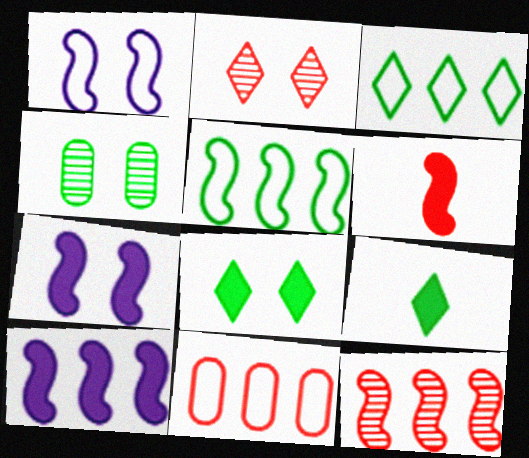[[2, 6, 11], 
[4, 5, 9], 
[5, 10, 12]]